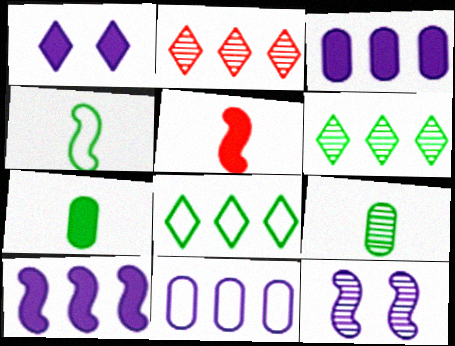[[2, 9, 12]]